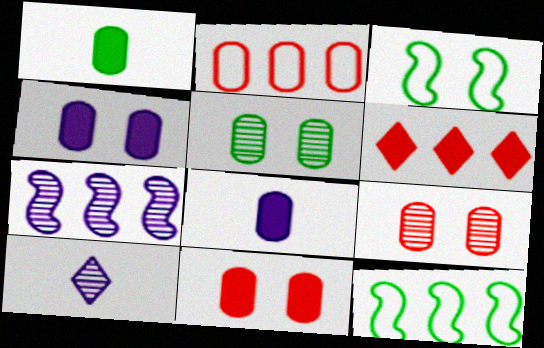[[2, 5, 8], 
[10, 11, 12]]